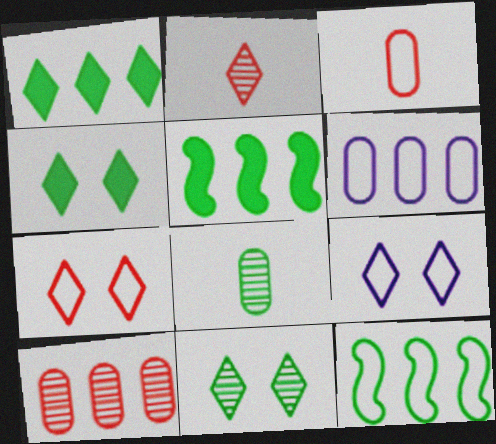[[1, 2, 9], 
[3, 9, 12], 
[4, 8, 12]]